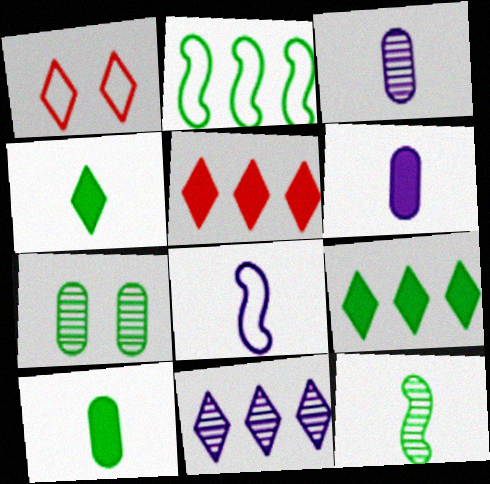[[1, 4, 11], 
[2, 4, 7], 
[5, 7, 8]]